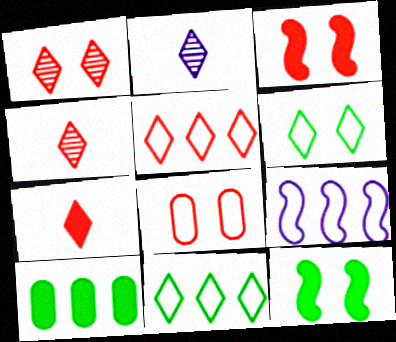[[1, 3, 8], 
[1, 5, 7]]